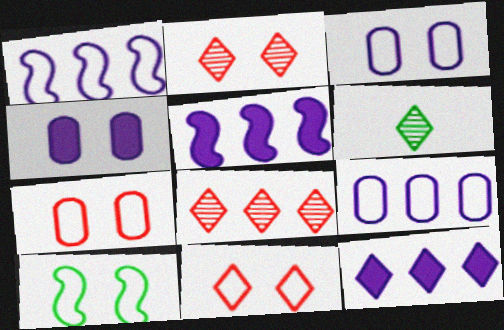[[2, 4, 10], 
[3, 10, 11], 
[5, 6, 7], 
[6, 11, 12]]